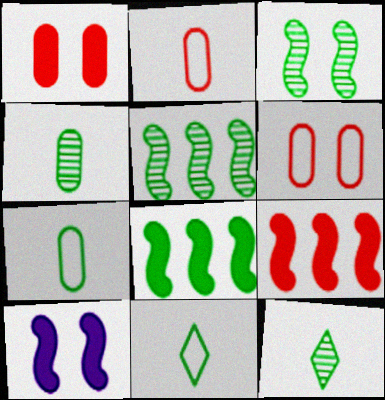[]